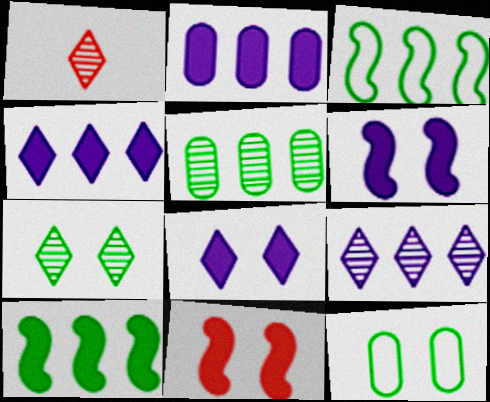[[1, 7, 9]]